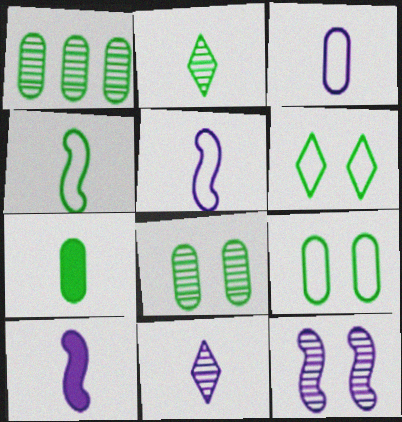[[1, 7, 9], 
[2, 4, 7], 
[3, 10, 11]]